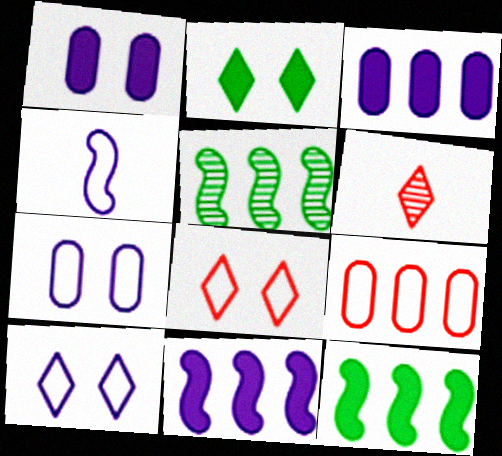[[6, 7, 12]]